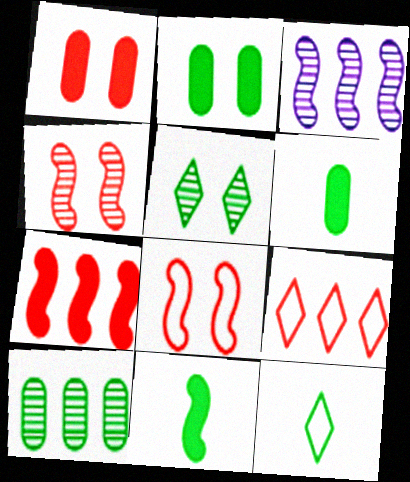[[1, 3, 12], 
[3, 8, 11]]